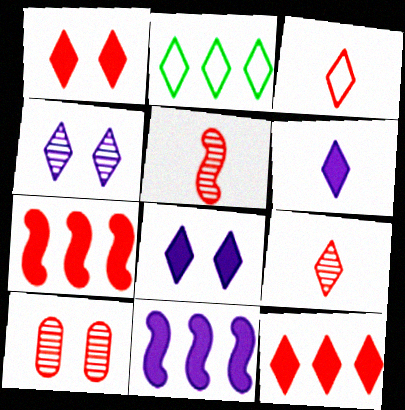[[2, 8, 9], 
[3, 7, 10]]